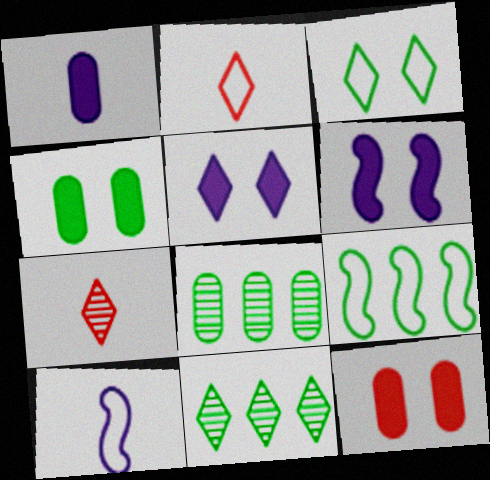[[2, 5, 11], 
[2, 6, 8], 
[10, 11, 12]]